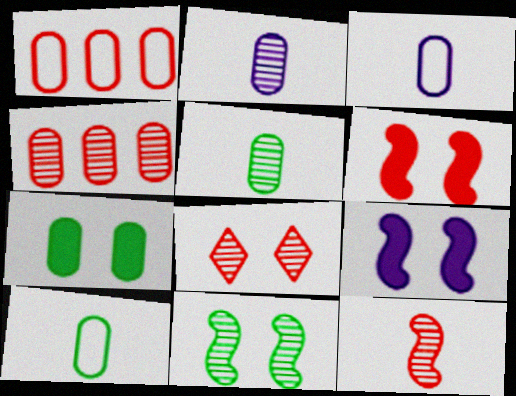[[1, 2, 7], 
[3, 4, 7], 
[4, 8, 12]]